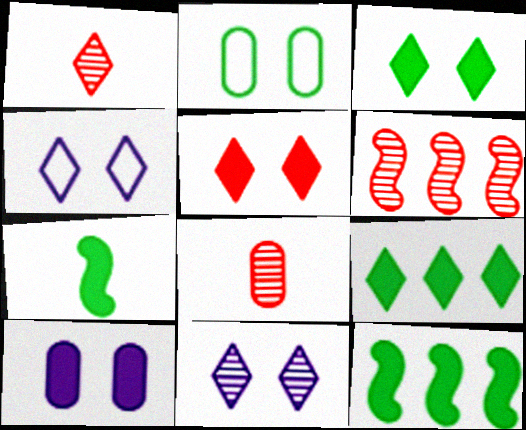[[1, 4, 9], 
[4, 8, 12]]